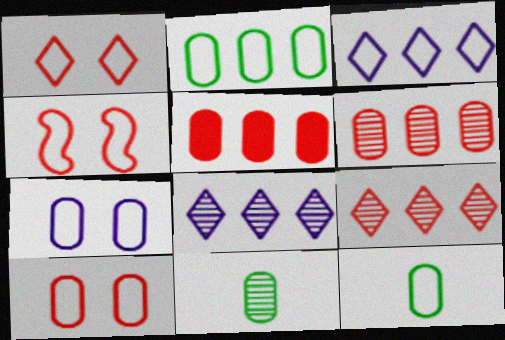[[1, 4, 10], 
[3, 4, 12], 
[5, 7, 11]]